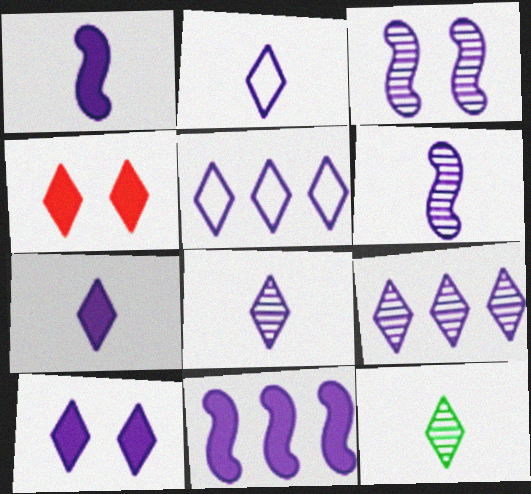[[2, 7, 8], 
[2, 9, 10], 
[4, 5, 12], 
[5, 8, 10]]